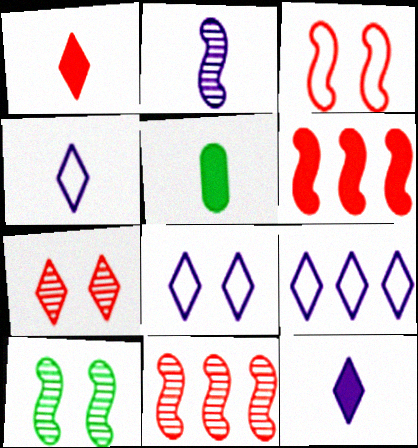[[2, 10, 11], 
[4, 8, 9], 
[5, 8, 11]]